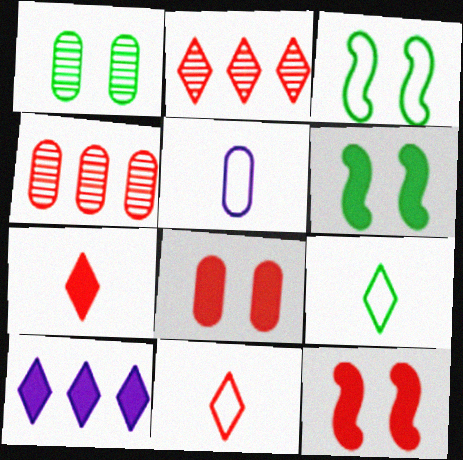[[2, 5, 6], 
[4, 11, 12]]